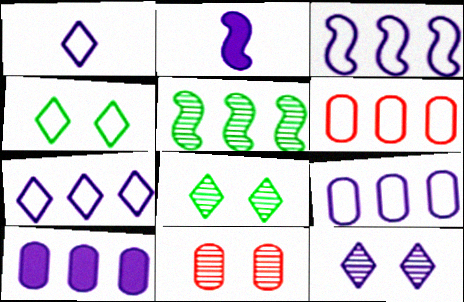[[2, 6, 8], 
[2, 9, 12], 
[3, 7, 9]]